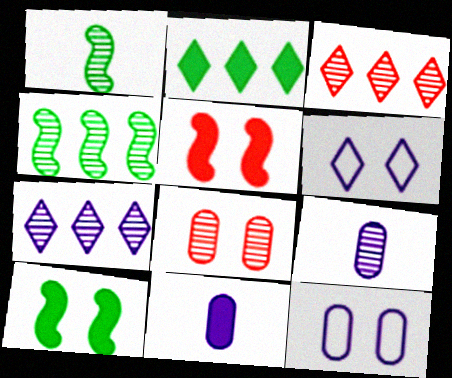[[1, 7, 8], 
[2, 5, 11], 
[6, 8, 10]]